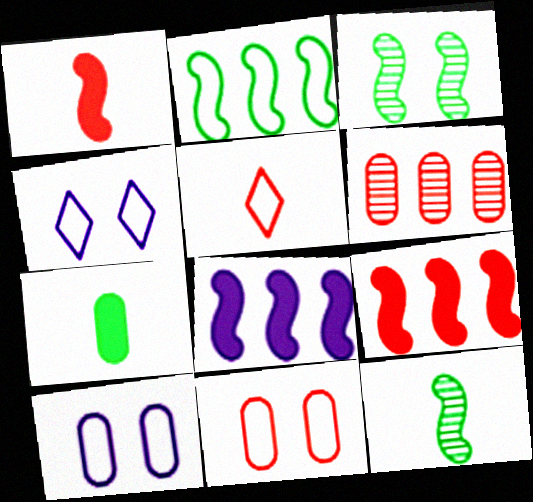[[2, 5, 10], 
[6, 7, 10]]